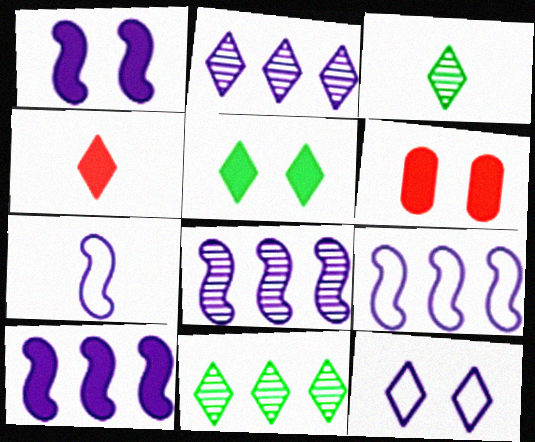[[1, 5, 6], 
[1, 7, 8], 
[3, 6, 9], 
[4, 11, 12], 
[6, 7, 11], 
[8, 9, 10]]